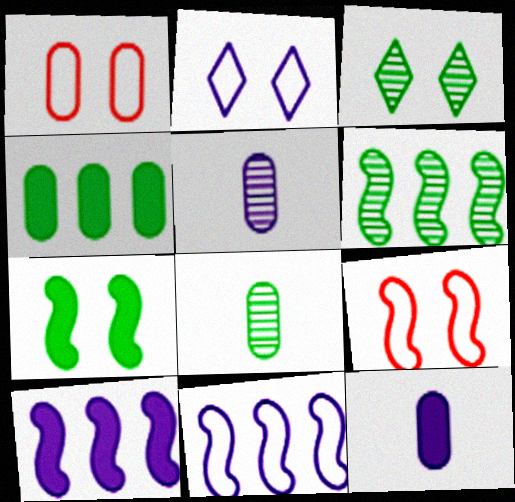[[1, 4, 5], 
[2, 5, 10], 
[3, 6, 8]]